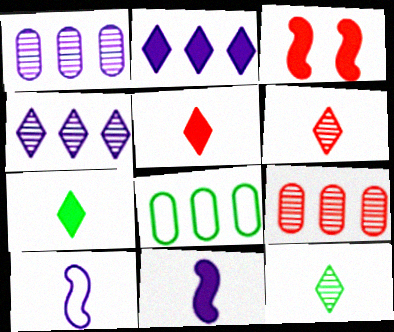[]